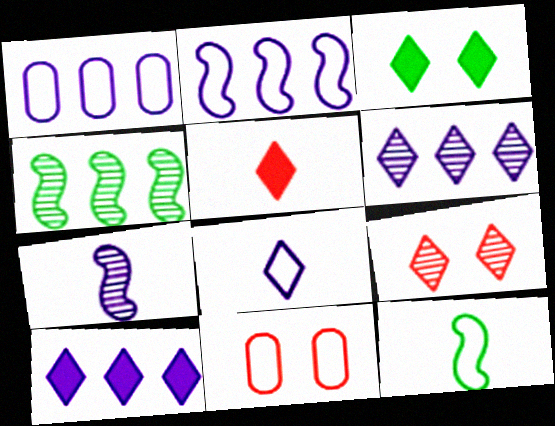[[3, 5, 10]]